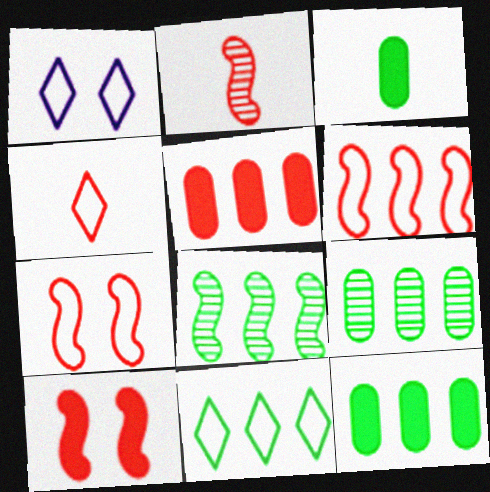[[1, 2, 12], 
[1, 4, 11], 
[2, 6, 10], 
[8, 11, 12]]